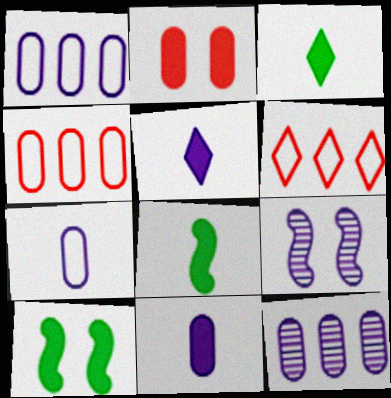[[1, 5, 9], 
[3, 4, 9]]